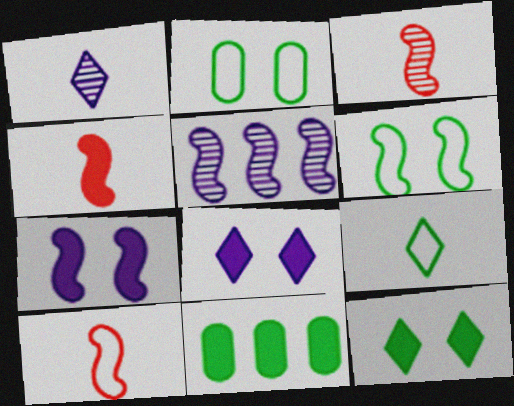[[3, 4, 10], 
[4, 5, 6], 
[4, 8, 11]]